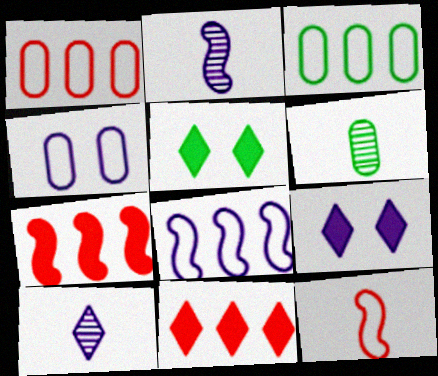[[1, 2, 5]]